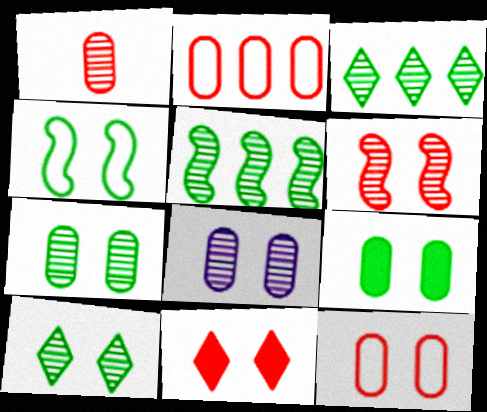[[4, 8, 11], 
[4, 9, 10], 
[6, 8, 10], 
[6, 11, 12], 
[8, 9, 12]]